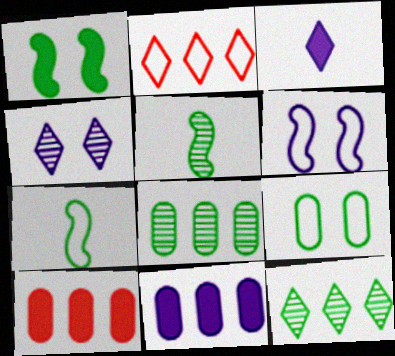[[1, 3, 10], 
[4, 7, 10]]